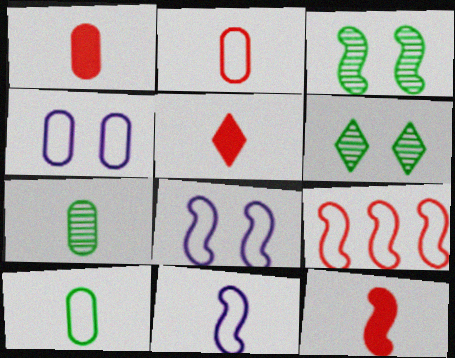[[1, 5, 12], 
[5, 7, 11]]